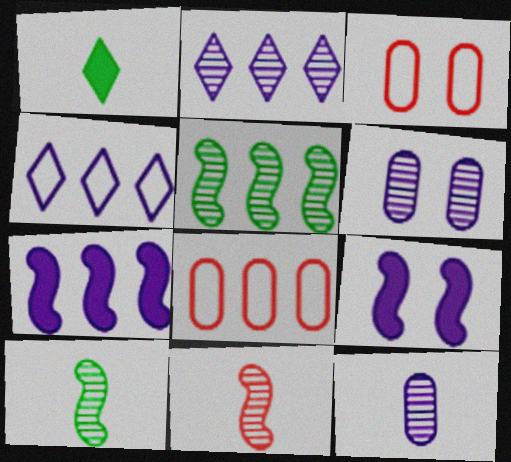[[4, 9, 12]]